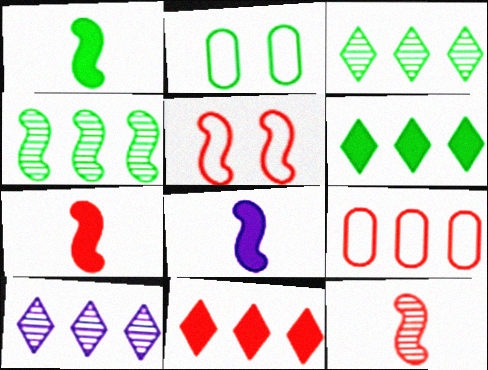[[1, 2, 3], 
[1, 7, 8], 
[2, 7, 10], 
[4, 5, 8]]